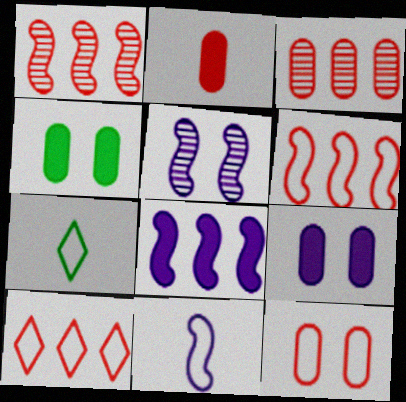[[1, 7, 9], 
[2, 3, 12], 
[5, 8, 11]]